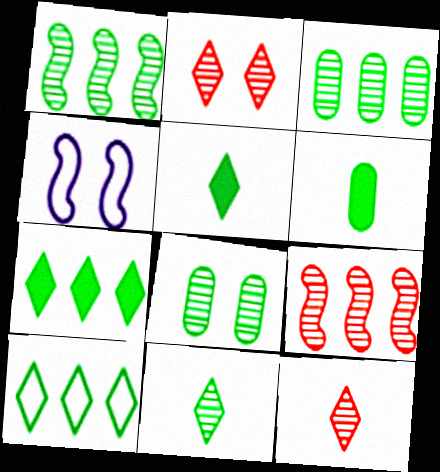[[1, 8, 11]]